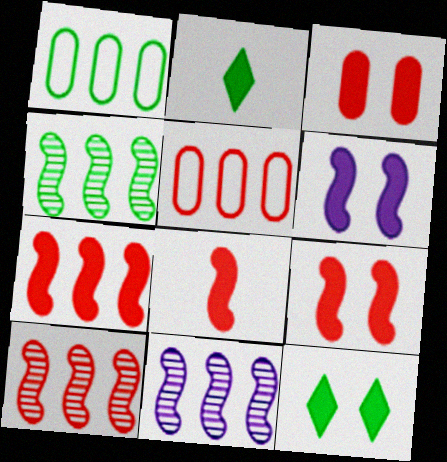[[3, 6, 12], 
[4, 10, 11], 
[7, 8, 9]]